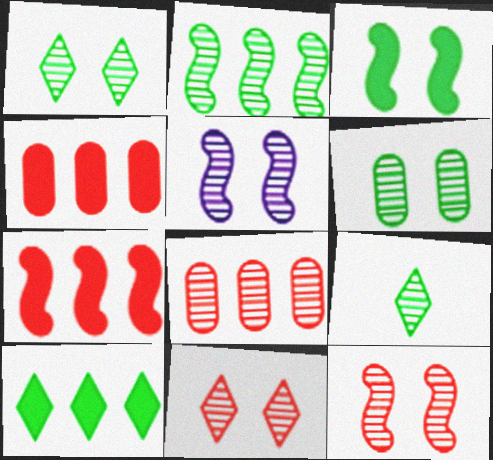[[2, 6, 9], 
[5, 6, 11], 
[5, 8, 9]]